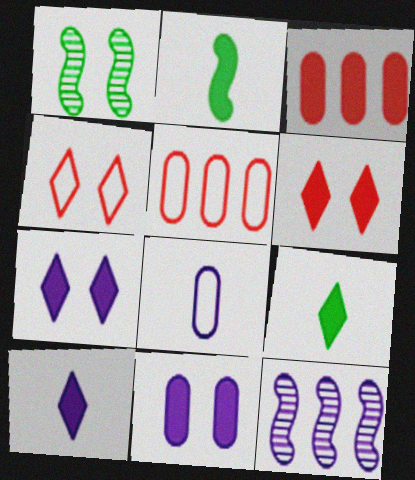[[1, 4, 11], 
[1, 5, 10], 
[2, 3, 7], 
[7, 8, 12]]